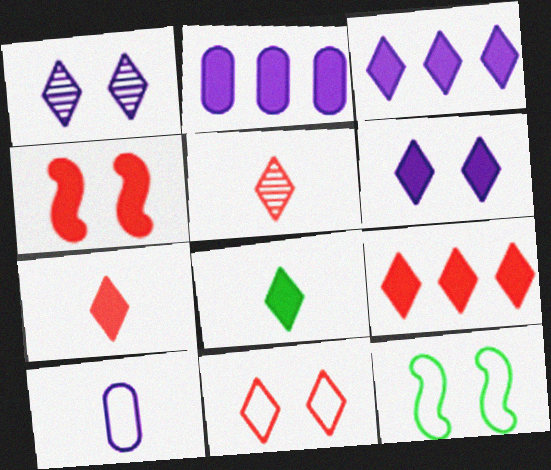[[2, 4, 8], 
[2, 5, 12], 
[5, 9, 11], 
[6, 8, 9]]